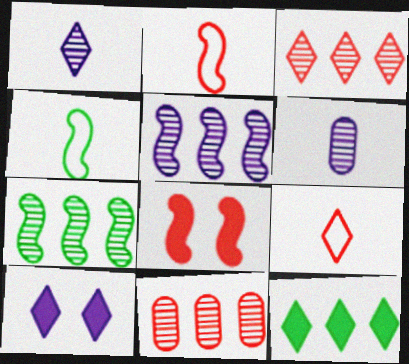[[4, 5, 8], 
[4, 10, 11], 
[8, 9, 11]]